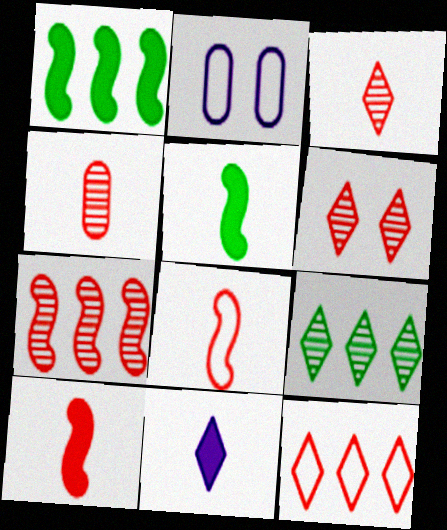[[1, 2, 3], 
[2, 9, 10], 
[4, 6, 7]]